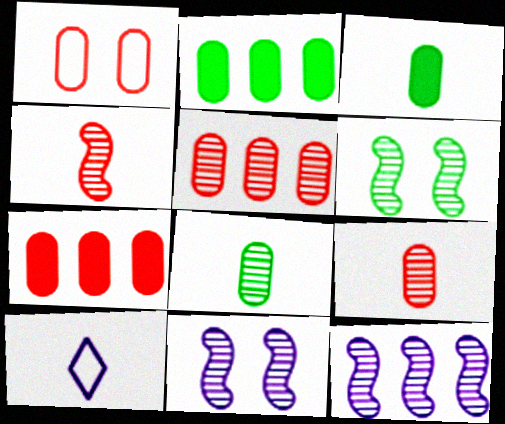[[1, 7, 9], 
[3, 4, 10], 
[4, 6, 12], 
[6, 7, 10]]